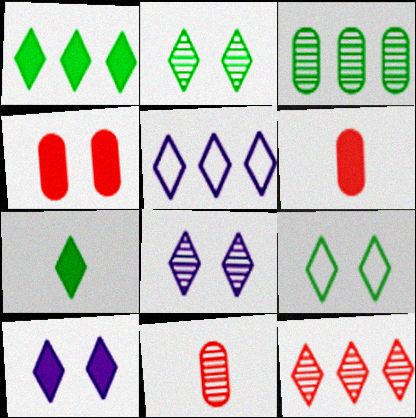[[1, 5, 12]]